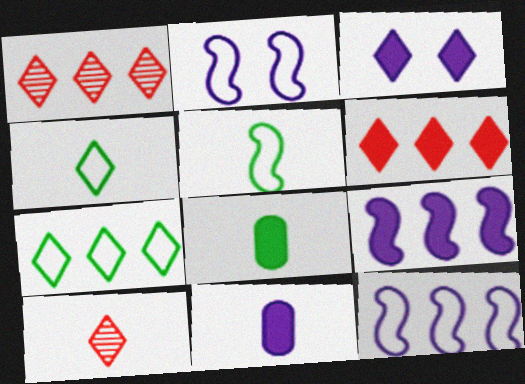[[1, 2, 8], 
[1, 3, 4], 
[3, 7, 10], 
[3, 9, 11], 
[5, 10, 11]]